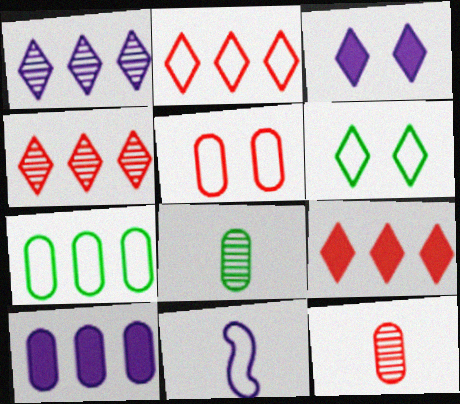[[2, 4, 9], 
[5, 8, 10]]